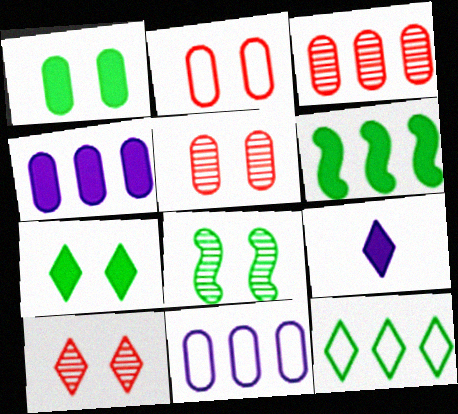[[9, 10, 12]]